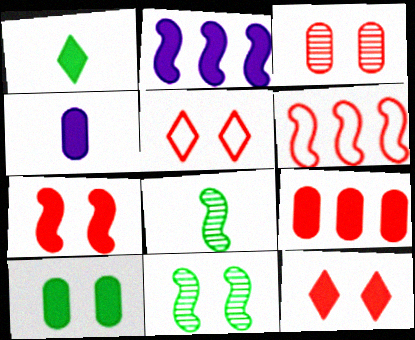[[3, 5, 7], 
[4, 9, 10]]